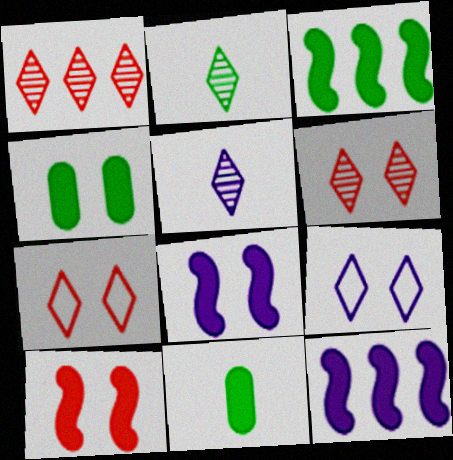[]